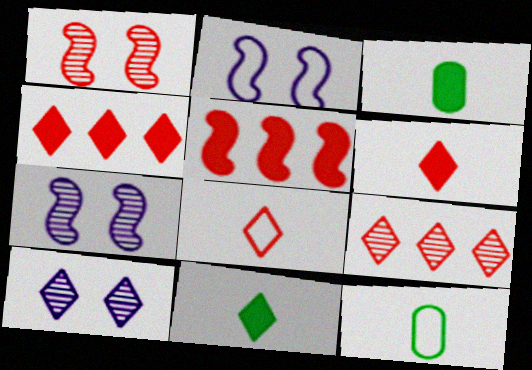[[2, 3, 9], 
[4, 7, 12], 
[5, 10, 12]]